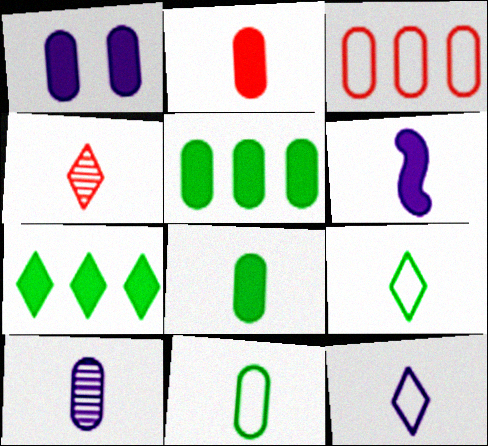[[1, 2, 5], 
[2, 10, 11], 
[4, 6, 11], 
[6, 10, 12]]